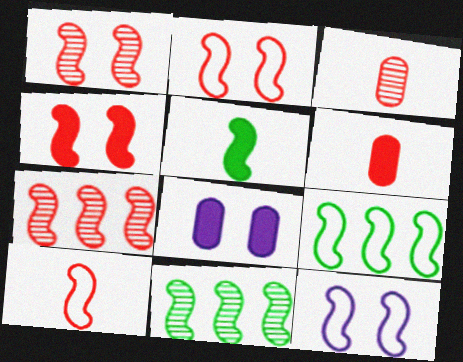[[1, 2, 4], 
[4, 7, 10], 
[5, 7, 12], 
[9, 10, 12]]